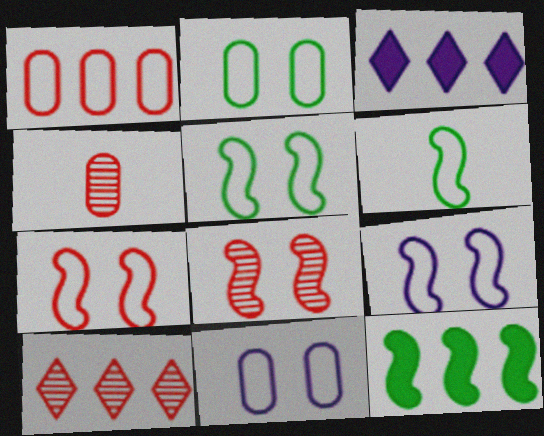[[3, 4, 5], 
[4, 8, 10], 
[5, 7, 9]]